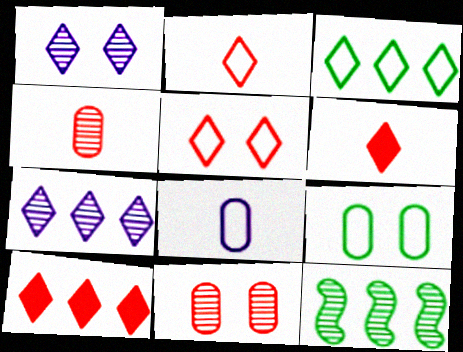[[1, 3, 6], 
[1, 4, 12], 
[3, 7, 10]]